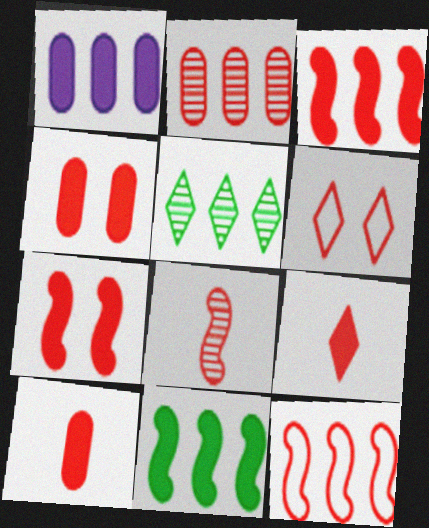[[1, 5, 12], 
[3, 4, 9], 
[7, 8, 12]]